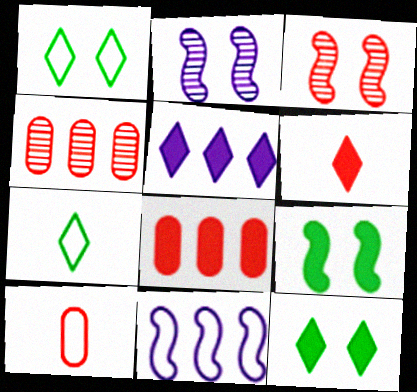[[1, 10, 11], 
[2, 7, 8], 
[5, 6, 12]]